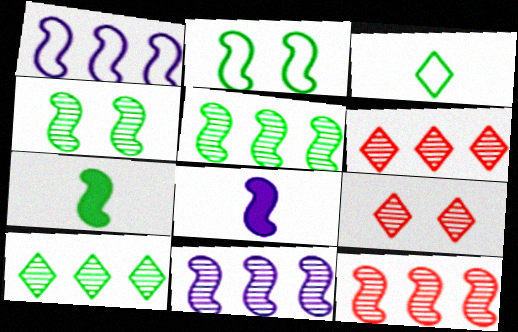[[2, 5, 7], 
[2, 8, 12], 
[5, 11, 12]]